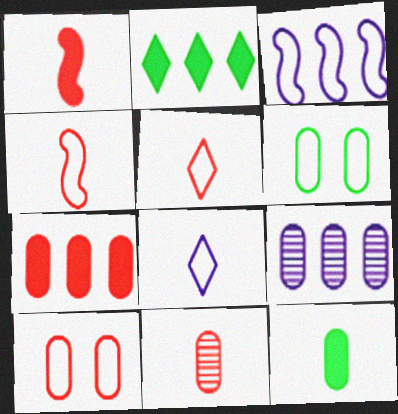[[1, 5, 11], 
[3, 5, 6], 
[7, 10, 11], 
[9, 10, 12]]